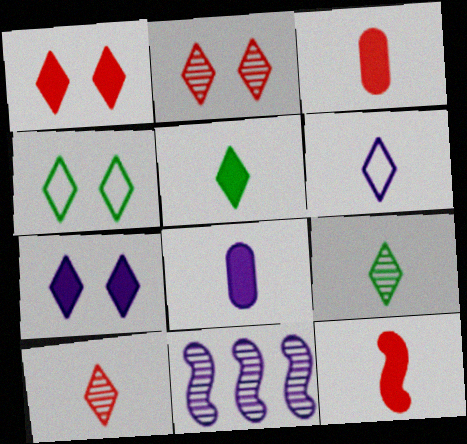[[2, 4, 7], 
[3, 4, 11], 
[5, 6, 10], 
[5, 8, 12]]